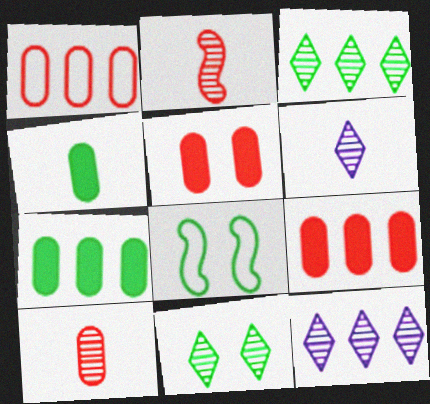[[1, 5, 10], 
[3, 4, 8], 
[6, 8, 9]]